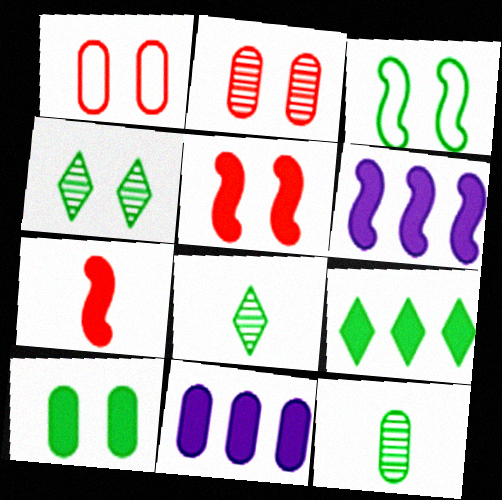[[1, 6, 8], 
[1, 11, 12], 
[3, 4, 10], 
[3, 9, 12]]